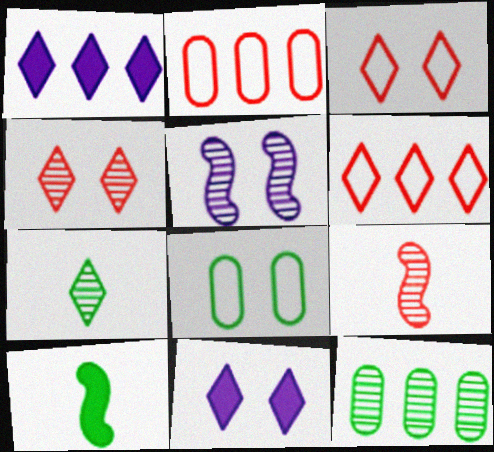[[1, 3, 7], 
[1, 8, 9], 
[6, 7, 11]]